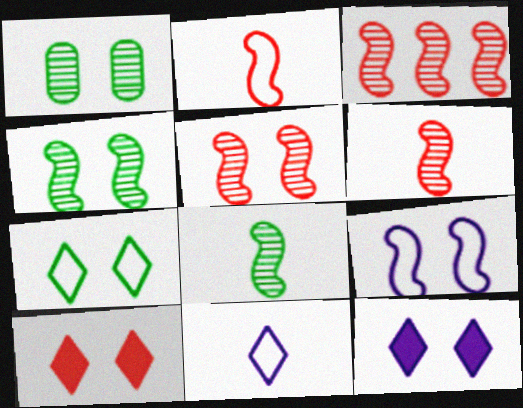[[1, 9, 10], 
[3, 5, 6]]